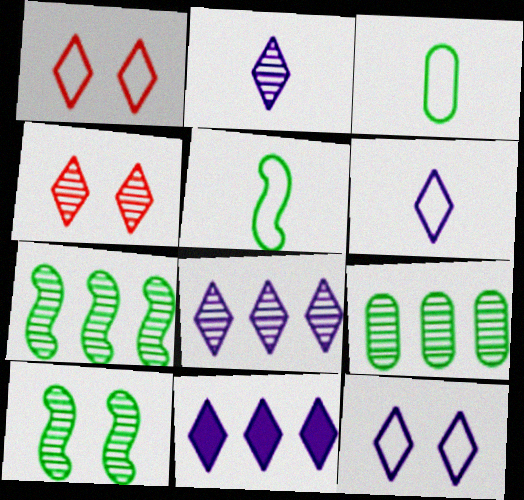[[2, 11, 12]]